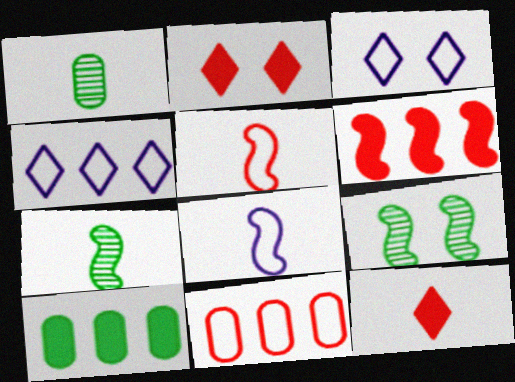[[1, 3, 6], 
[1, 8, 12], 
[6, 8, 9]]